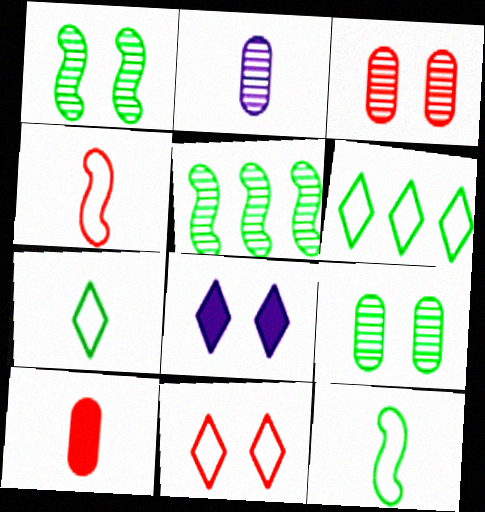[]